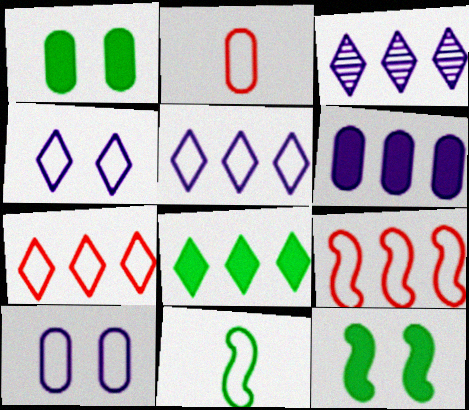[[2, 3, 12], 
[3, 7, 8], 
[7, 10, 11]]